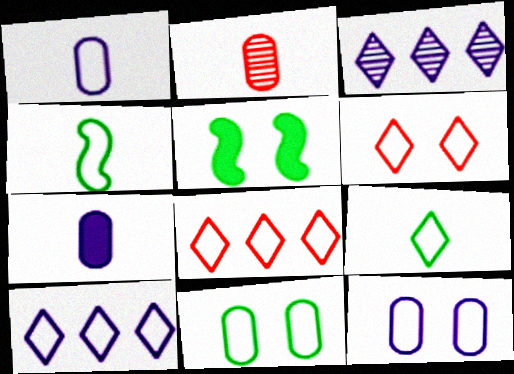[[2, 5, 10], 
[4, 8, 12], 
[6, 9, 10]]